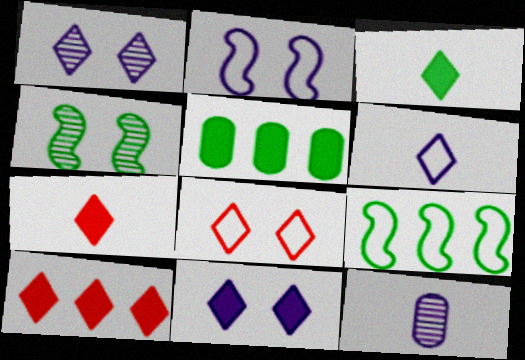[[3, 10, 11]]